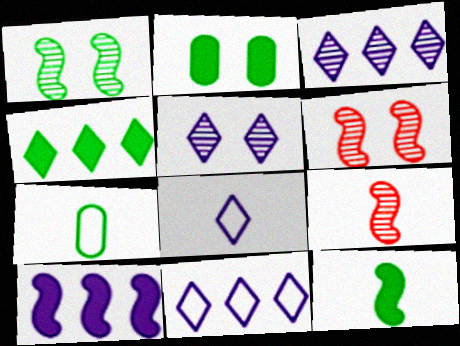[[1, 4, 7], 
[2, 4, 12], 
[2, 9, 11]]